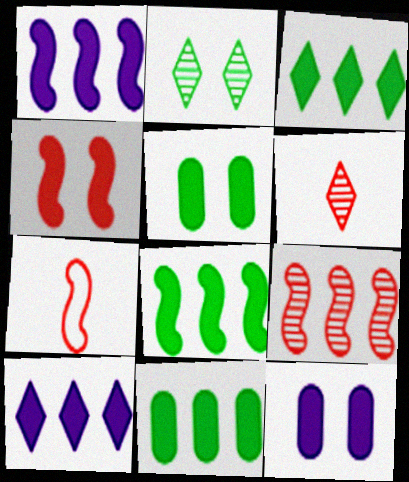[[3, 8, 11], 
[4, 7, 9]]